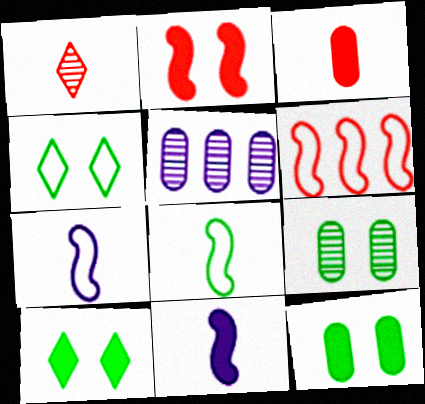[]